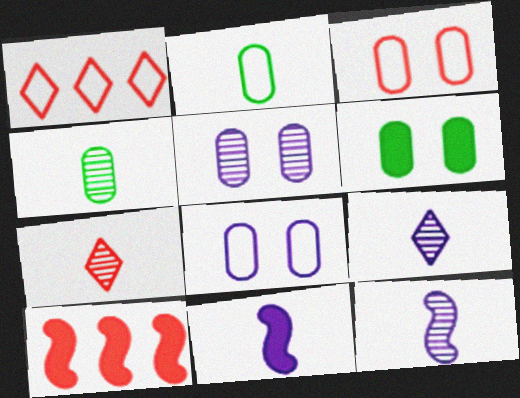[[1, 6, 12], 
[2, 7, 11], 
[3, 5, 6], 
[3, 7, 10], 
[4, 7, 12]]